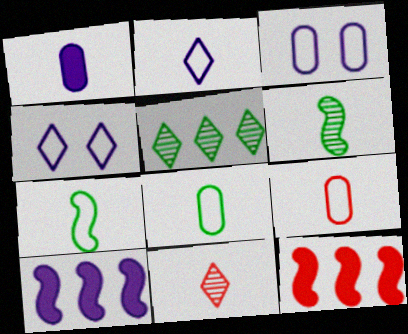[[1, 7, 11], 
[2, 7, 9]]